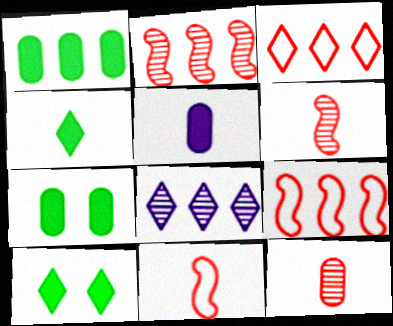[[1, 8, 9], 
[7, 8, 11]]